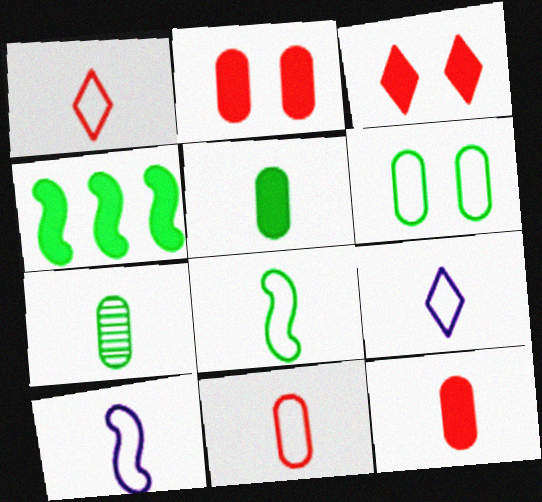[[8, 9, 11]]